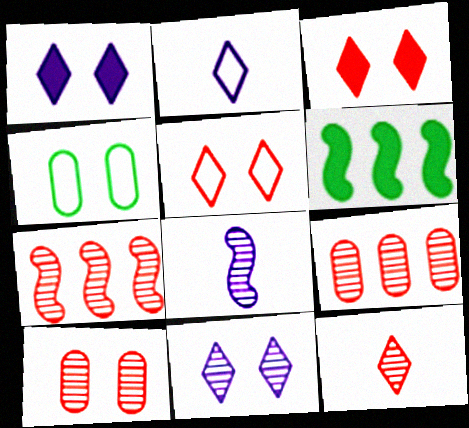[[2, 6, 10], 
[7, 10, 12]]